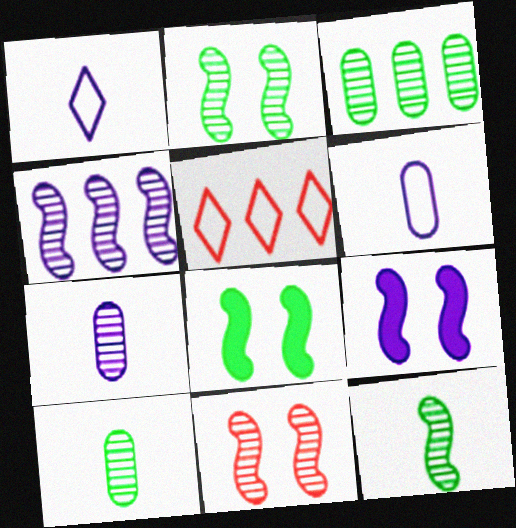[[4, 11, 12], 
[5, 7, 8], 
[5, 9, 10]]